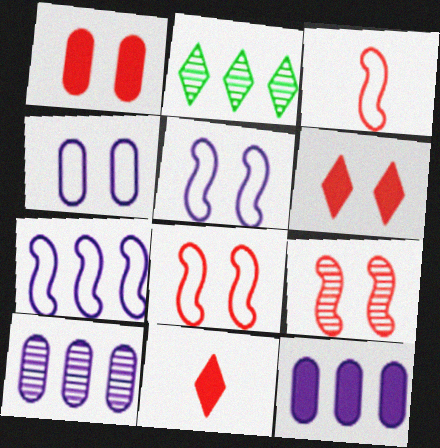[]